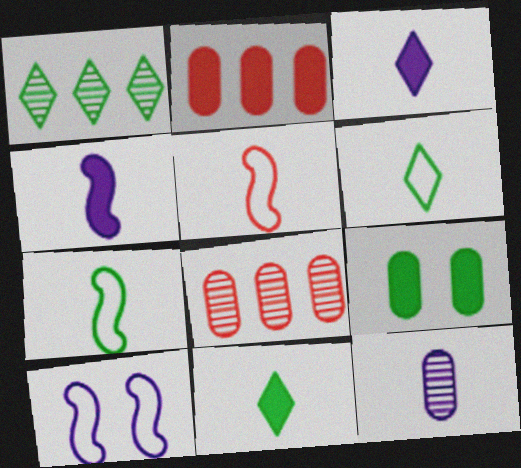[[1, 7, 9], 
[5, 11, 12], 
[8, 10, 11]]